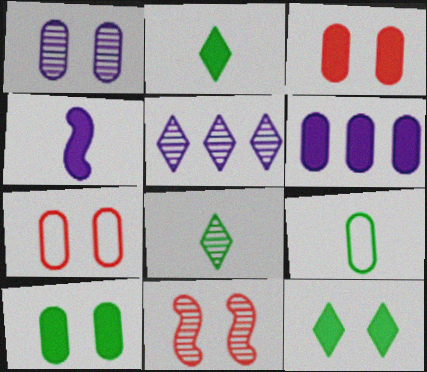[[1, 7, 10]]